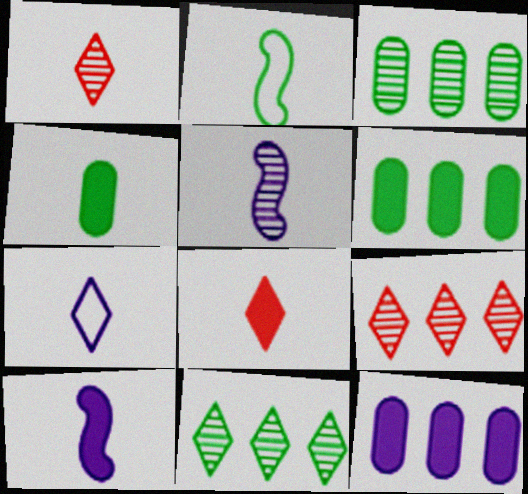[[4, 8, 10]]